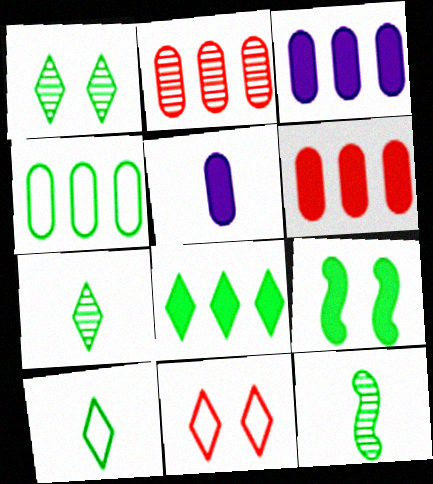[[1, 8, 10], 
[2, 3, 4], 
[3, 11, 12], 
[4, 7, 9]]